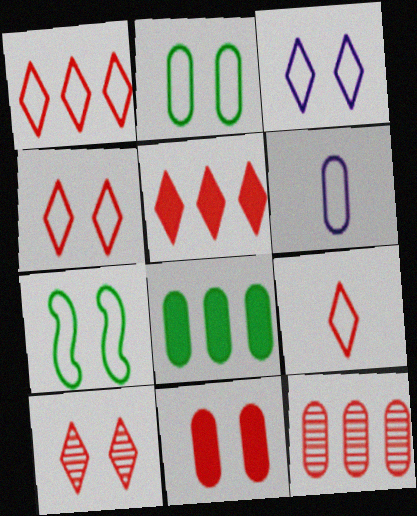[[1, 4, 9], 
[1, 6, 7], 
[5, 9, 10]]